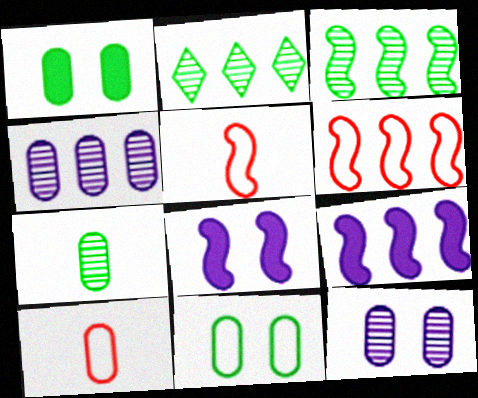[[1, 4, 10], 
[2, 8, 10], 
[3, 5, 8], 
[3, 6, 9]]